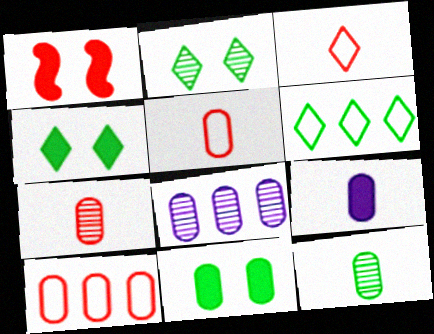[[5, 8, 11], 
[5, 9, 12]]